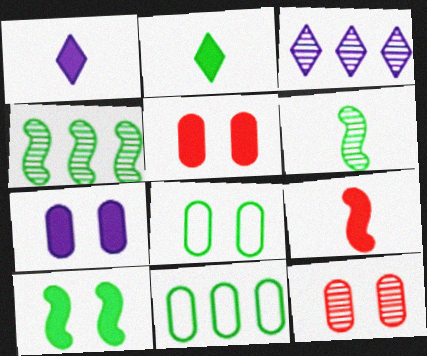[[2, 4, 8], 
[3, 6, 12], 
[3, 8, 9], 
[7, 8, 12]]